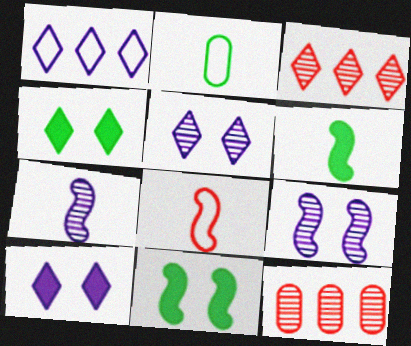[[6, 7, 8]]